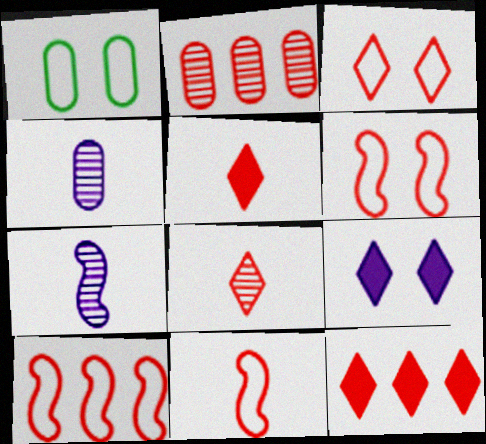[[1, 7, 12], 
[2, 5, 6], 
[2, 10, 12], 
[3, 8, 12], 
[6, 10, 11]]